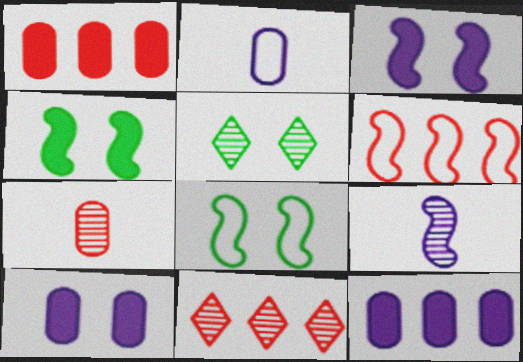[[1, 6, 11], 
[2, 4, 11], 
[4, 6, 9]]